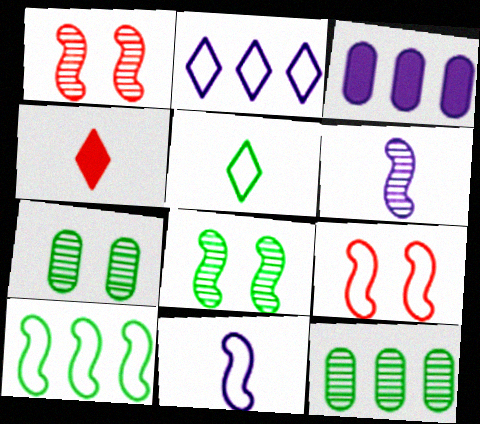[[1, 3, 5], 
[9, 10, 11]]